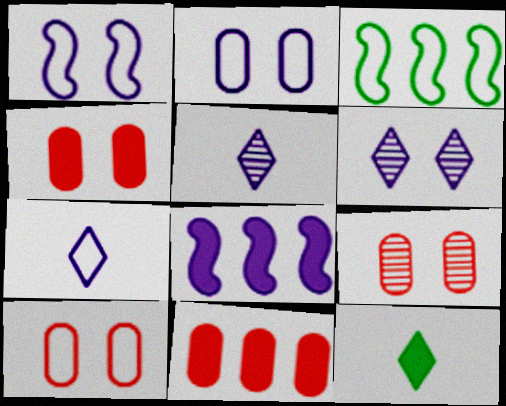[[2, 5, 8], 
[3, 4, 5], 
[3, 7, 10], 
[4, 8, 12], 
[4, 9, 10]]